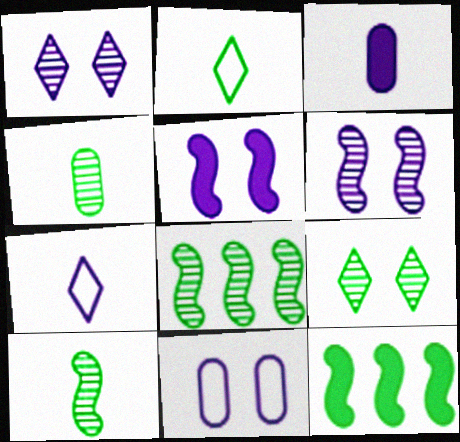[[1, 5, 11], 
[4, 8, 9]]